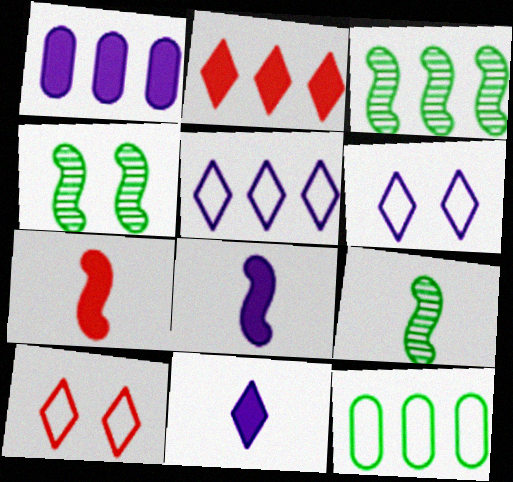[[1, 9, 10], 
[3, 4, 9]]